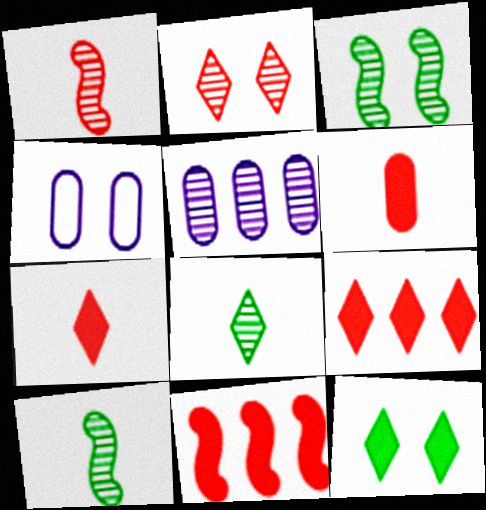[[2, 5, 10], 
[4, 8, 11], 
[4, 9, 10]]